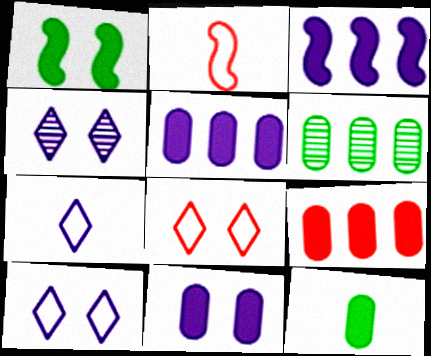[[9, 11, 12]]